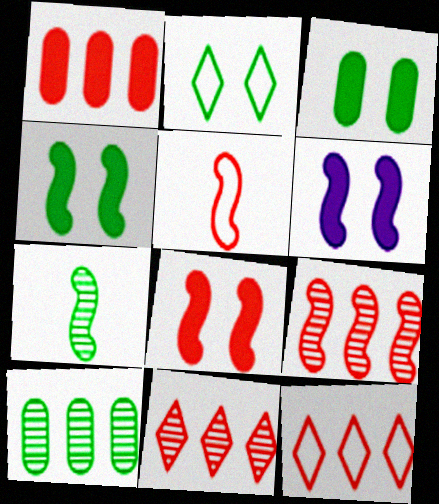[[1, 9, 12], 
[4, 6, 8], 
[5, 8, 9]]